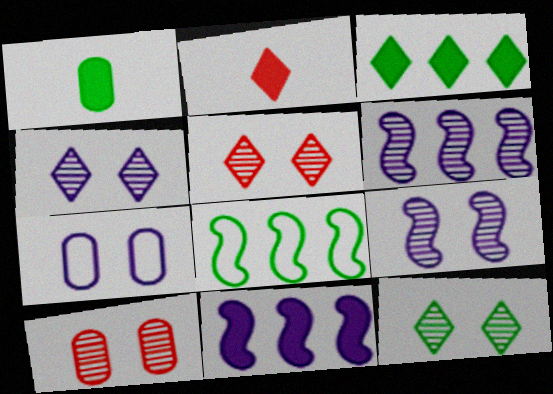[[1, 8, 12], 
[4, 5, 12], 
[9, 10, 12]]